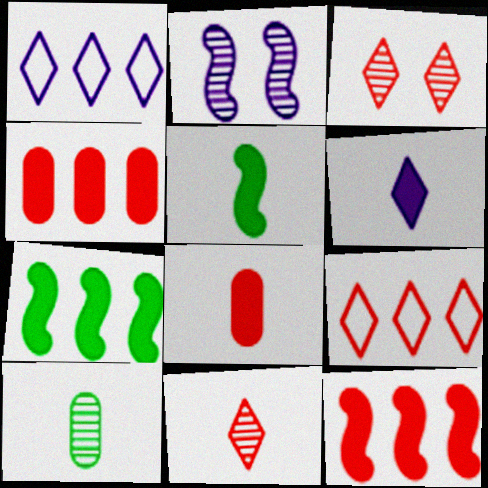[[5, 6, 8]]